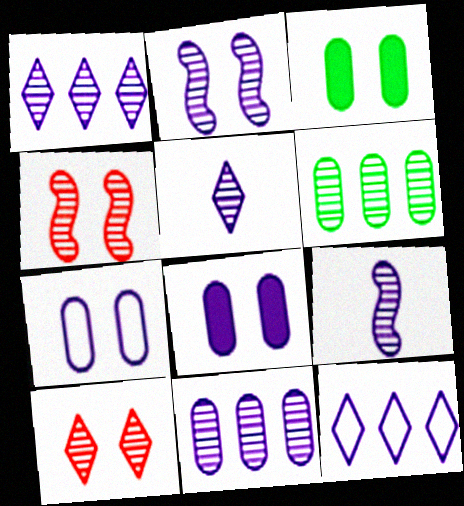[[2, 5, 11], 
[4, 5, 6], 
[6, 9, 10], 
[8, 9, 12]]